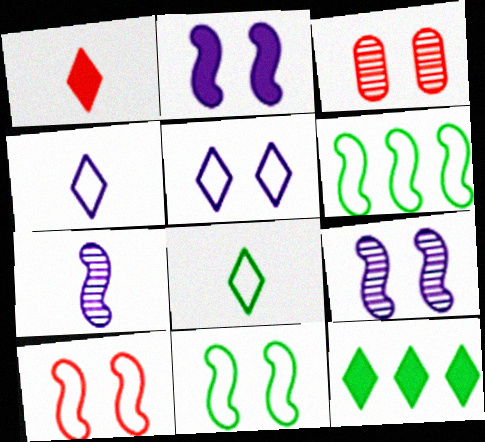[]